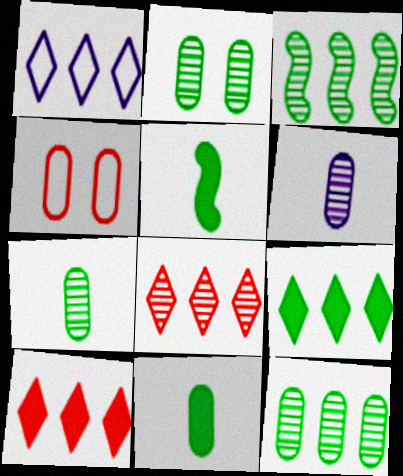[[1, 8, 9], 
[2, 7, 12]]